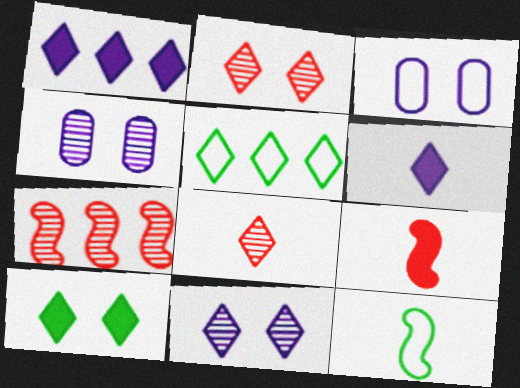[[2, 5, 6], 
[4, 5, 9]]